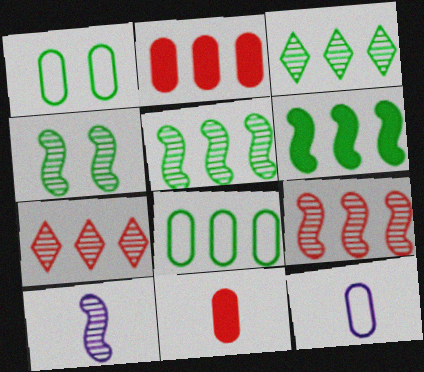[[3, 6, 8], 
[4, 9, 10]]